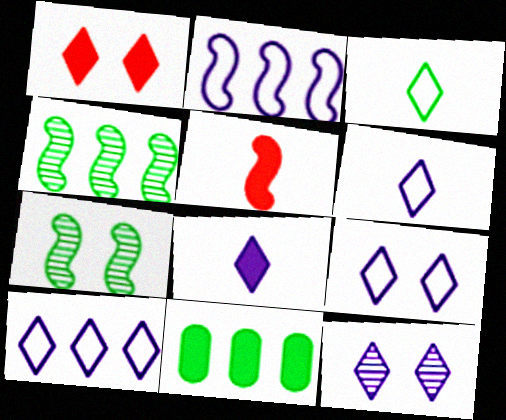[[2, 5, 7], 
[3, 7, 11], 
[6, 9, 10], 
[8, 10, 12]]